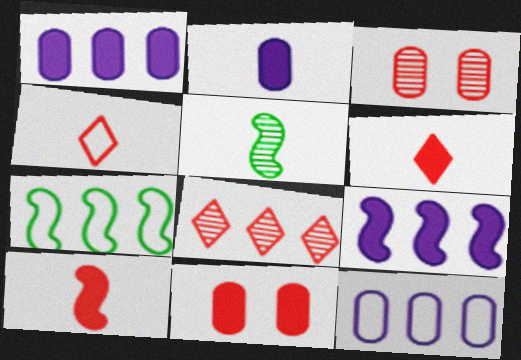[[1, 7, 8], 
[2, 4, 5]]